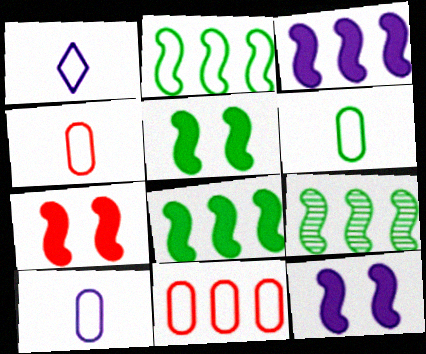[[2, 8, 9], 
[4, 6, 10], 
[5, 7, 12]]